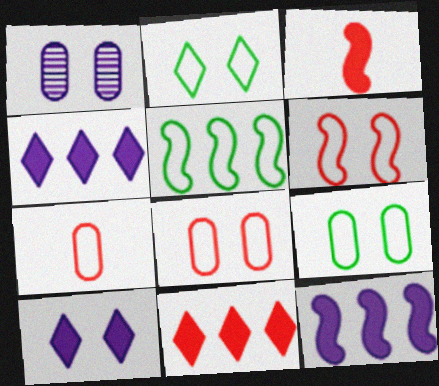[]